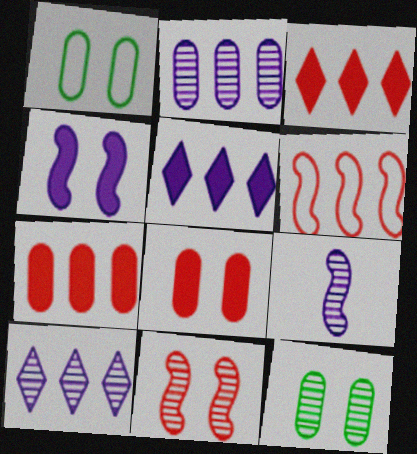[[1, 3, 9]]